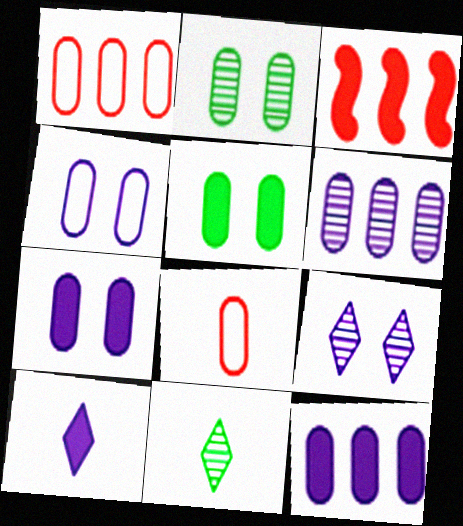[[2, 8, 12], 
[3, 4, 11], 
[3, 5, 10], 
[5, 6, 8]]